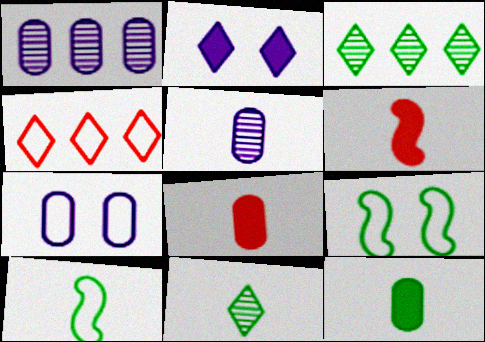[[2, 4, 11], 
[3, 6, 7], 
[3, 9, 12], 
[4, 7, 10], 
[10, 11, 12]]